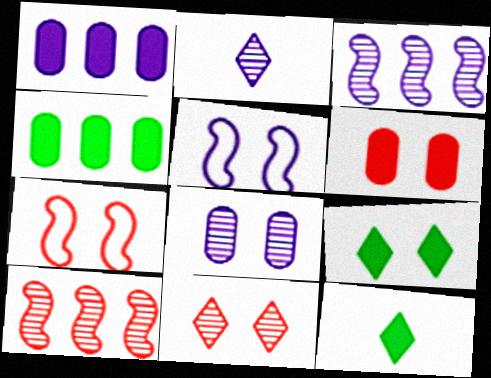[[1, 2, 5], 
[2, 3, 8], 
[2, 4, 7], 
[6, 7, 11], 
[7, 8, 9]]